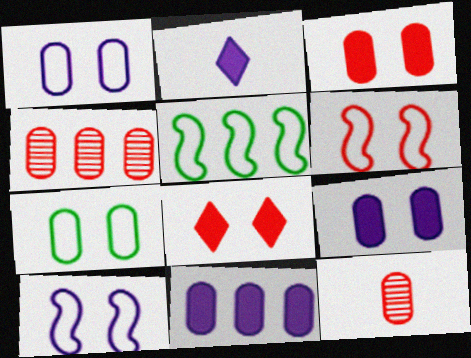[[7, 11, 12]]